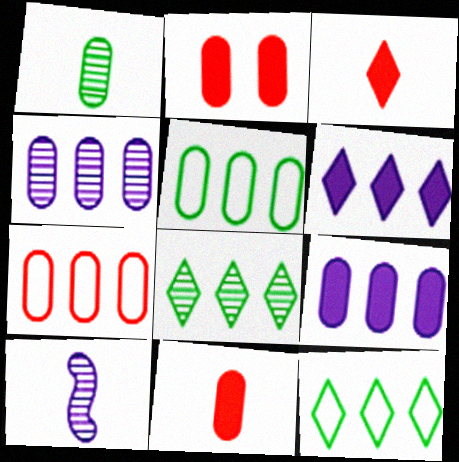[[2, 10, 12]]